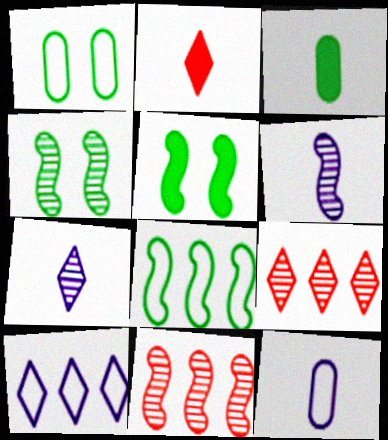[[4, 6, 11], 
[5, 9, 12]]